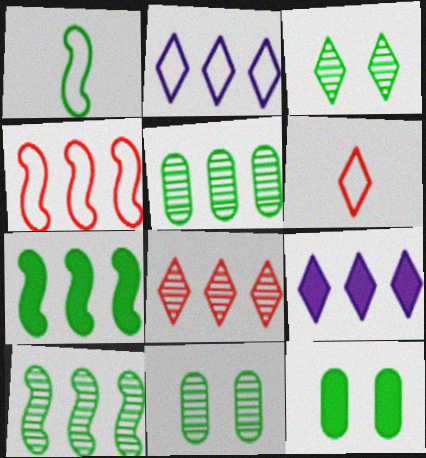[[3, 6, 9], 
[4, 5, 9]]